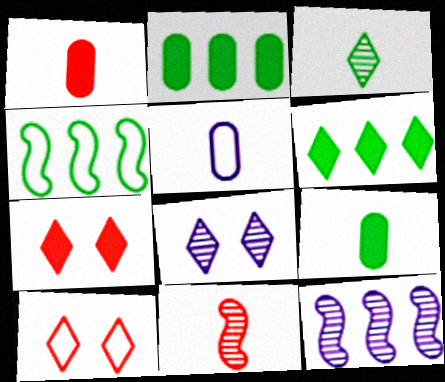[[1, 4, 8], 
[4, 5, 10], 
[9, 10, 12]]